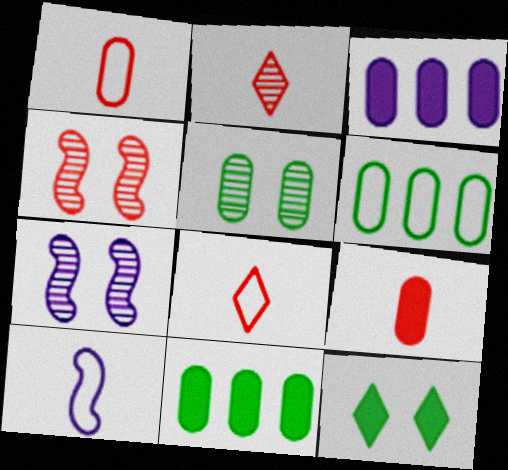[[1, 3, 5], 
[7, 8, 11]]